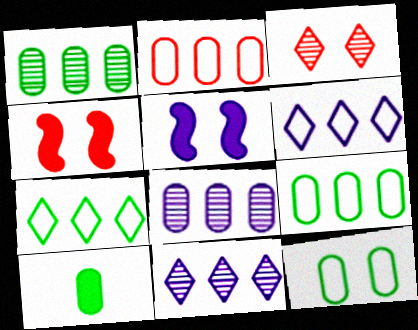[[1, 10, 12], 
[3, 5, 12]]